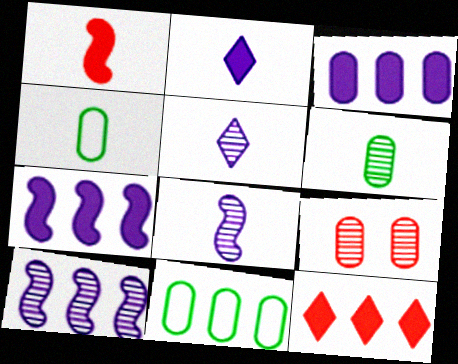[[1, 4, 5], 
[3, 4, 9], 
[10, 11, 12]]